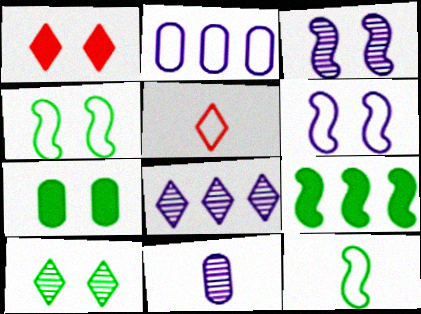[[2, 4, 5], 
[3, 8, 11], 
[4, 7, 10]]